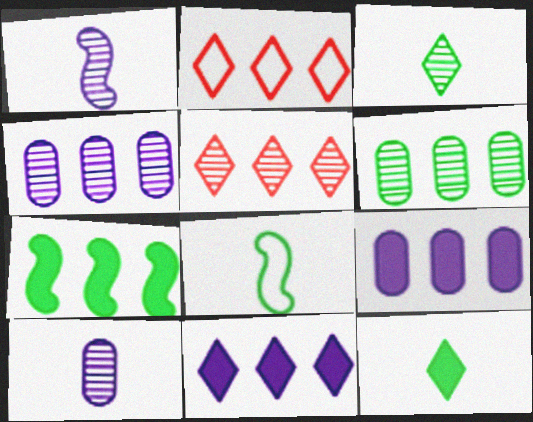[[2, 4, 7]]